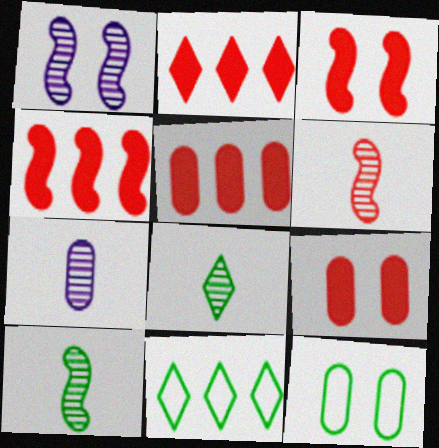[[2, 4, 5], 
[3, 7, 11], 
[5, 7, 12], 
[6, 7, 8]]